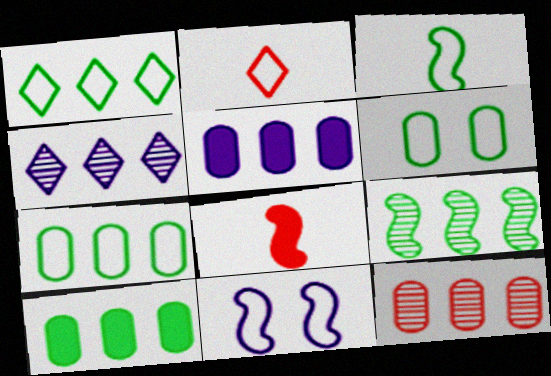[[1, 3, 6], 
[1, 9, 10], 
[2, 7, 11], 
[4, 6, 8], 
[4, 9, 12], 
[5, 7, 12], 
[8, 9, 11]]